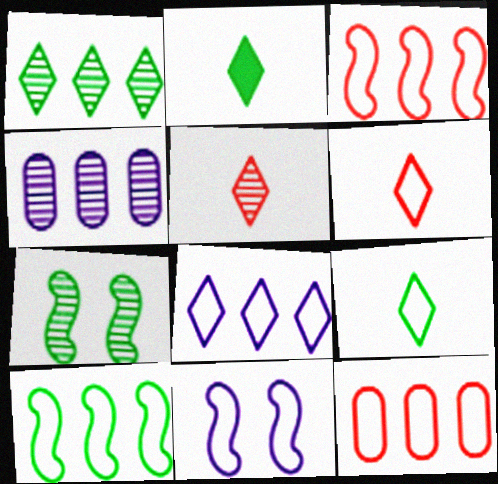[[4, 5, 7], 
[8, 10, 12], 
[9, 11, 12]]